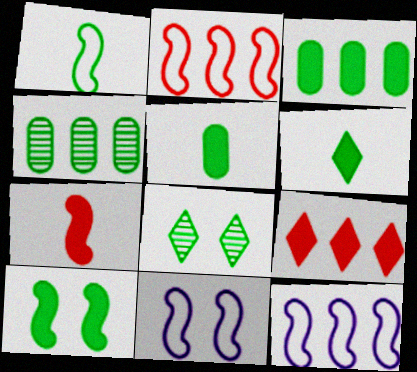[[1, 2, 11], 
[1, 3, 8], 
[3, 6, 10], 
[4, 9, 12]]